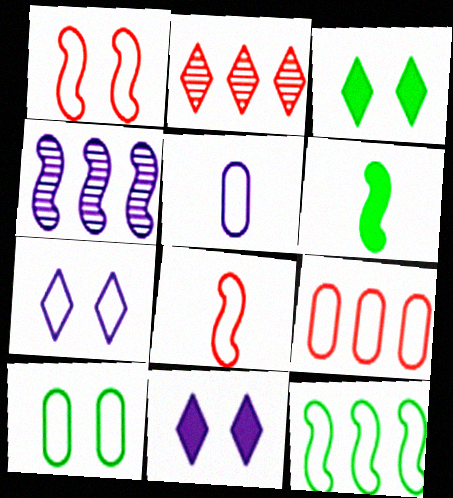[[1, 4, 6], 
[1, 7, 10], 
[4, 5, 11], 
[5, 9, 10]]